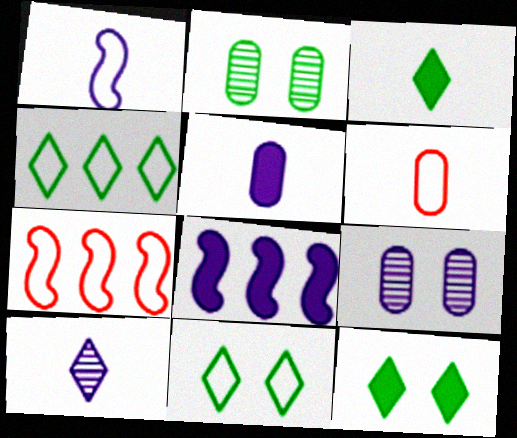[[1, 5, 10], 
[3, 7, 9]]